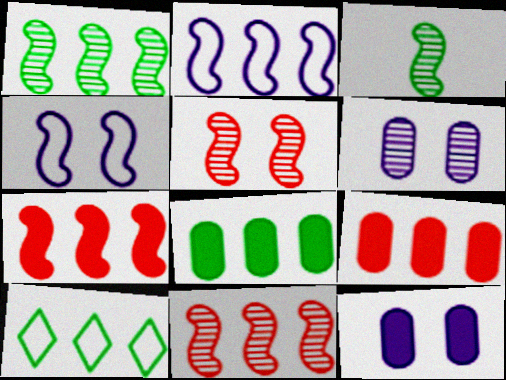[[1, 2, 7], 
[1, 8, 10], 
[3, 4, 7]]